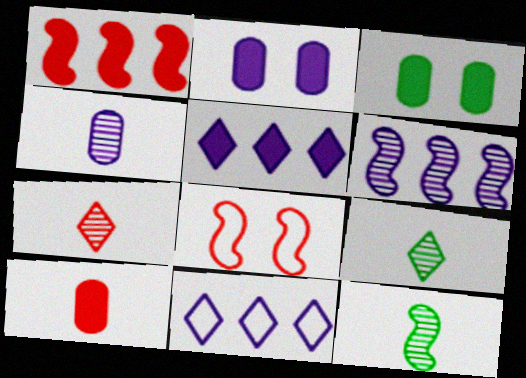[[4, 7, 12]]